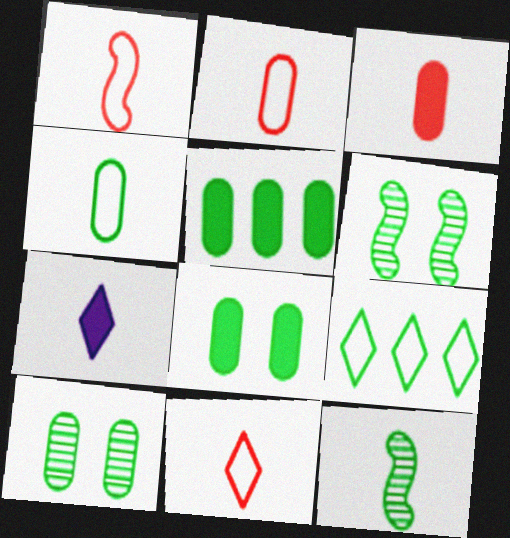[[1, 2, 11], 
[2, 7, 12], 
[4, 5, 10], 
[8, 9, 12]]